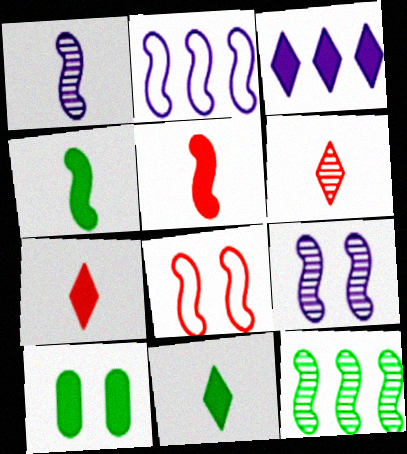[[2, 6, 10], 
[3, 5, 10]]